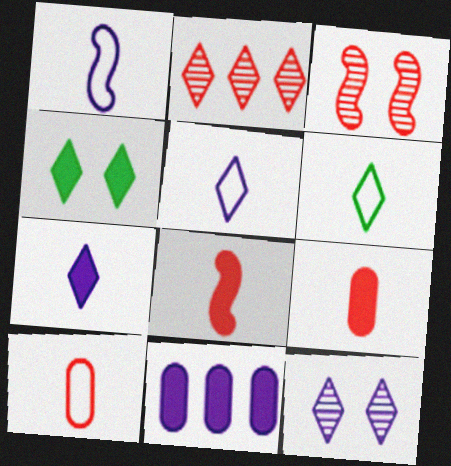[[1, 6, 10], 
[1, 11, 12], 
[2, 4, 5], 
[3, 6, 11], 
[4, 8, 11]]